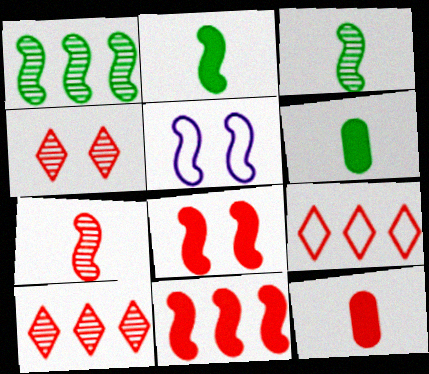[[3, 5, 11], 
[5, 6, 10]]